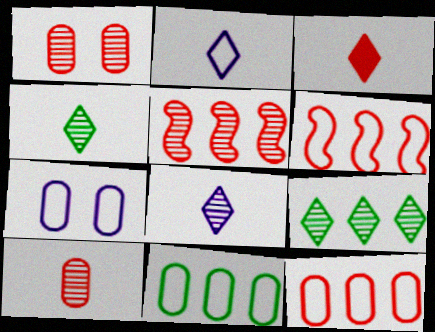[[1, 3, 6], 
[2, 3, 4]]